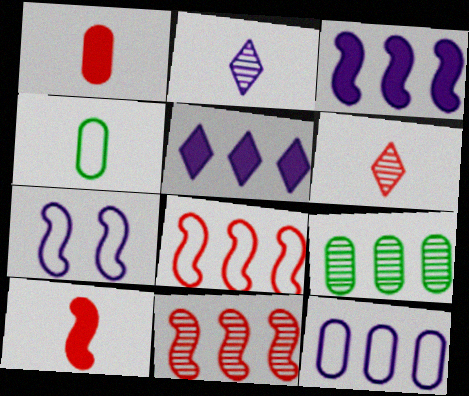[[2, 4, 10], 
[5, 8, 9]]